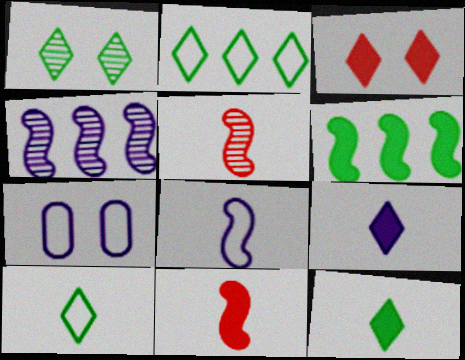[[1, 2, 12], 
[4, 7, 9]]